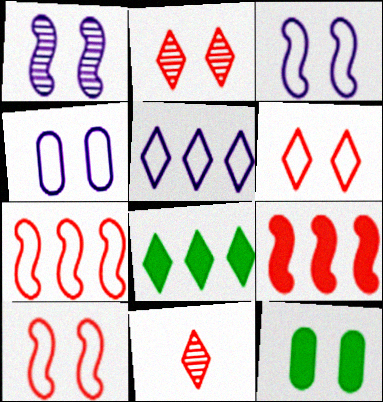[[1, 6, 12], 
[2, 3, 12]]